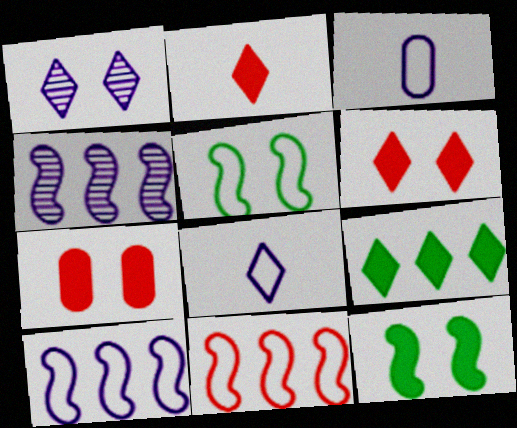[[1, 5, 7]]